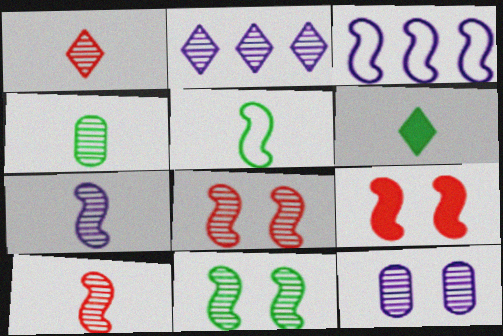[[1, 4, 7], 
[2, 4, 8], 
[2, 7, 12], 
[4, 5, 6]]